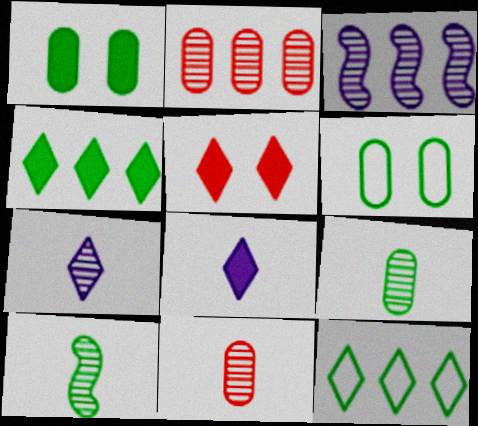[[1, 10, 12], 
[4, 5, 8], 
[4, 6, 10], 
[5, 7, 12], 
[7, 10, 11]]